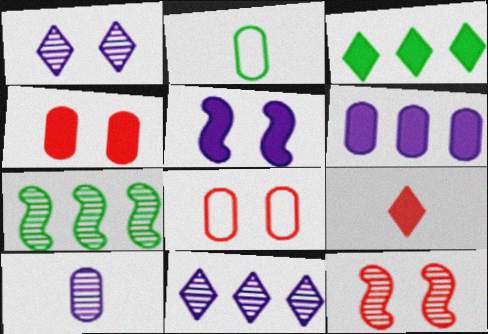[]